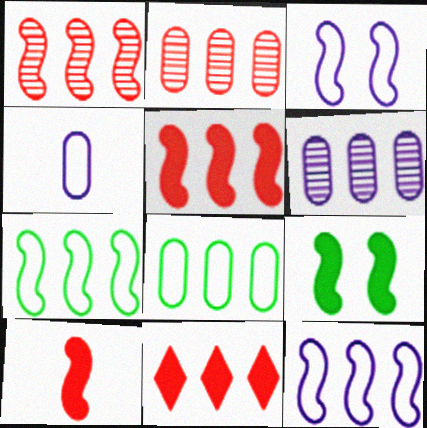[[6, 7, 11]]